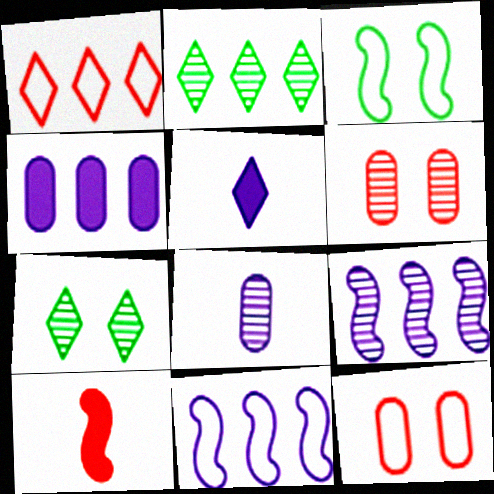[[1, 5, 7], 
[1, 6, 10], 
[3, 9, 10]]